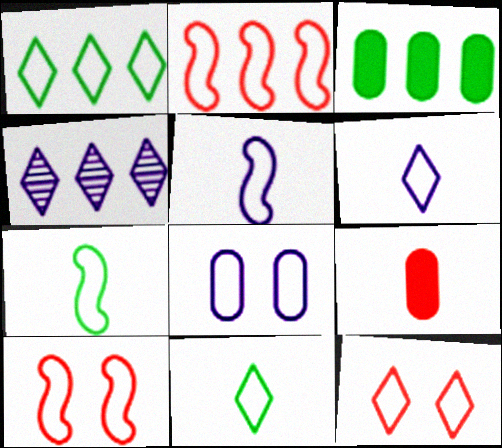[[1, 6, 12], 
[2, 3, 4], 
[2, 8, 11]]